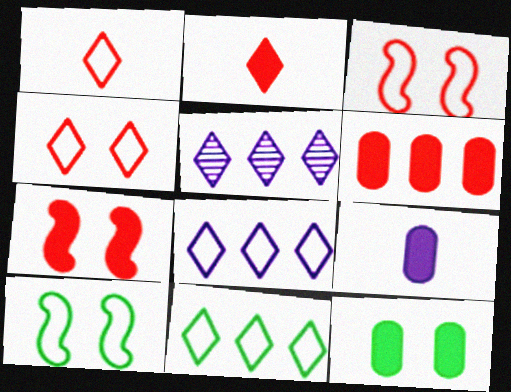[[2, 6, 7], 
[6, 9, 12]]